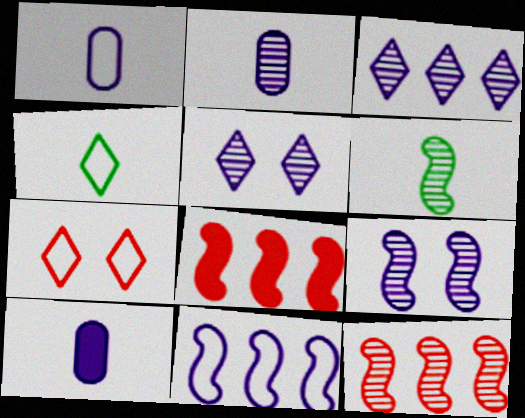[[1, 2, 10], 
[2, 3, 9], 
[5, 10, 11], 
[6, 9, 12]]